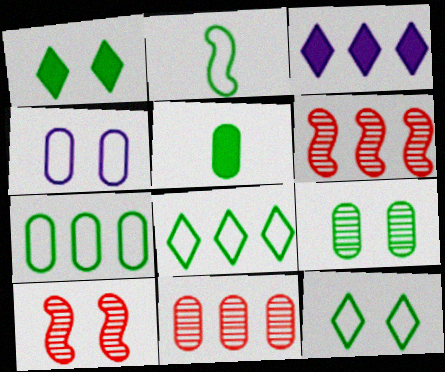[[1, 4, 10], 
[2, 7, 12], 
[3, 6, 7], 
[4, 5, 11], 
[5, 7, 9]]